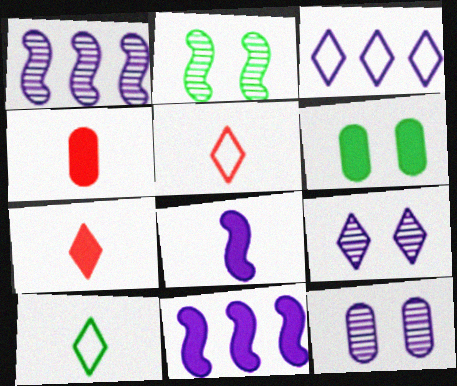[[1, 5, 6], 
[2, 3, 4], 
[3, 8, 12], 
[6, 7, 11]]